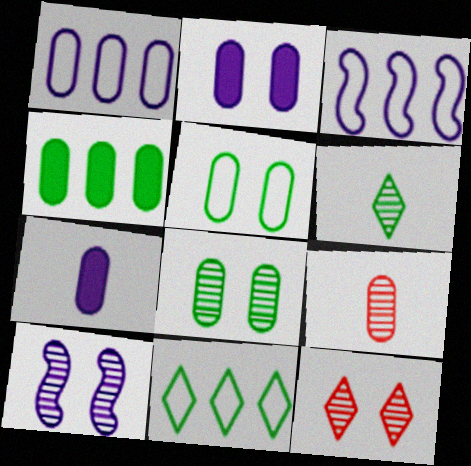[[8, 10, 12]]